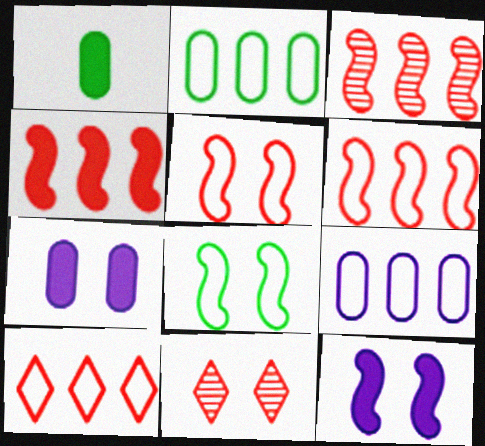[[3, 4, 6], 
[7, 8, 11]]